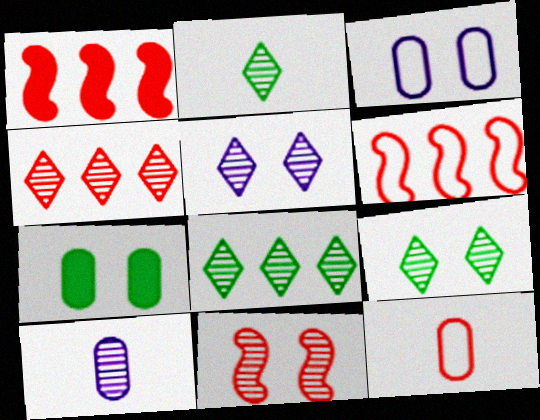[[1, 2, 3], 
[2, 4, 5], 
[2, 8, 9], 
[8, 10, 11]]